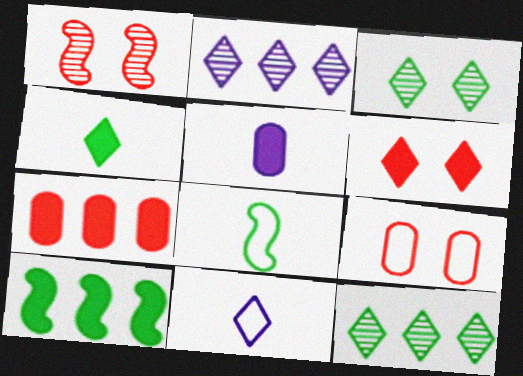[[1, 6, 9], 
[5, 6, 10], 
[6, 11, 12]]